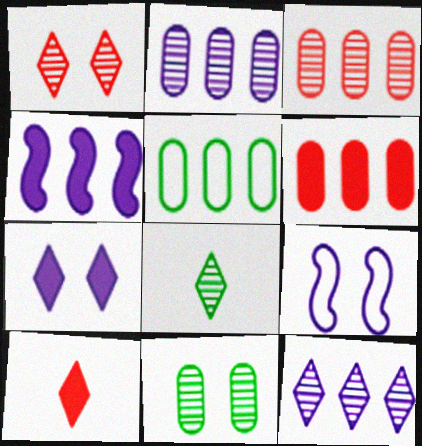[[1, 8, 12], 
[2, 5, 6], 
[6, 8, 9]]